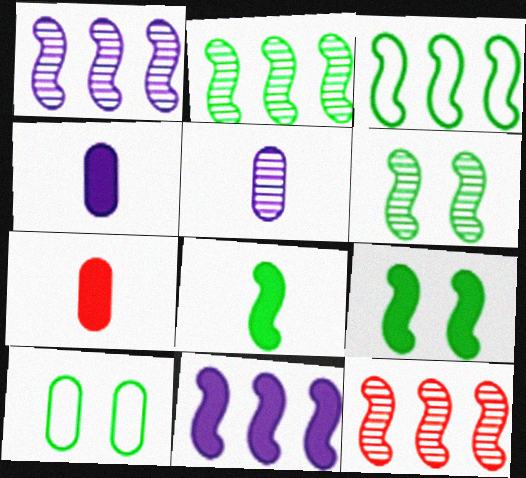[[1, 2, 12], 
[3, 6, 8], 
[3, 11, 12]]